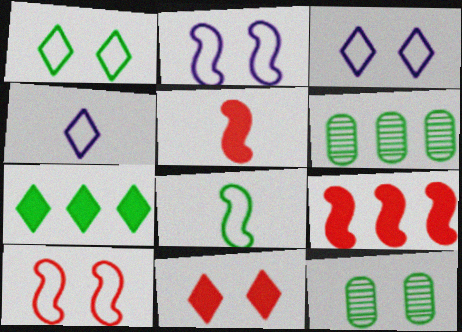[[2, 11, 12], 
[3, 5, 6], 
[4, 9, 12], 
[7, 8, 12]]